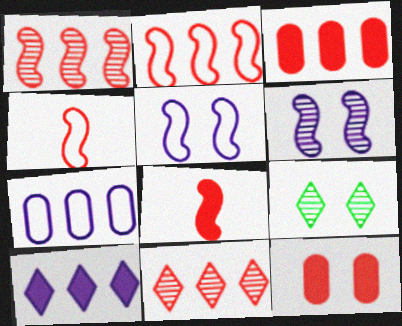[[2, 3, 11], 
[4, 11, 12], 
[5, 9, 12], 
[7, 8, 9]]